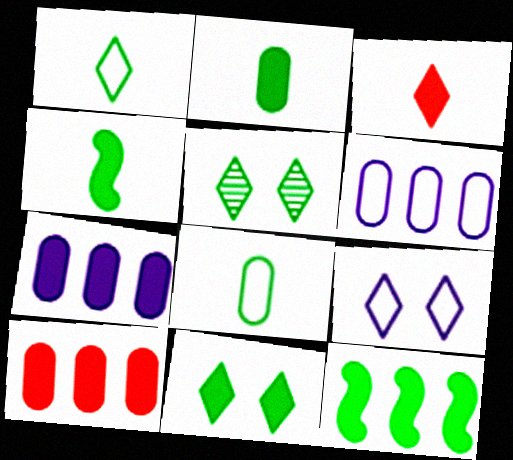[[2, 11, 12], 
[5, 8, 12]]